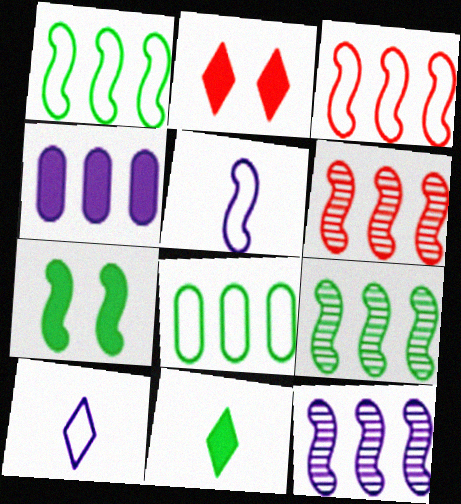[[5, 6, 7], 
[6, 9, 12]]